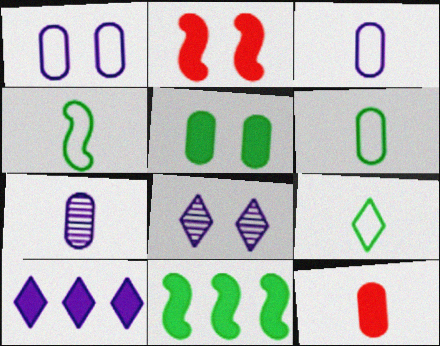[[4, 6, 9], 
[6, 7, 12]]